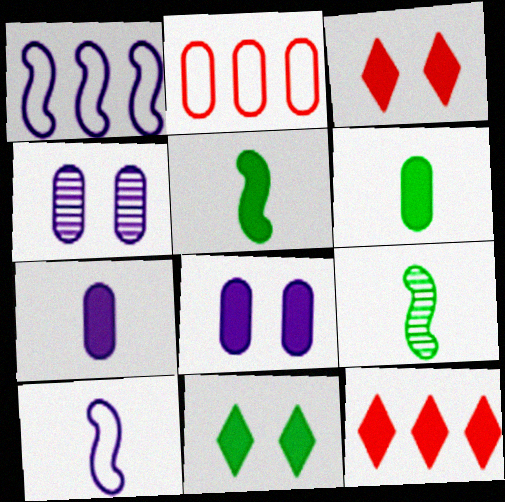[[2, 4, 6], 
[5, 8, 12]]